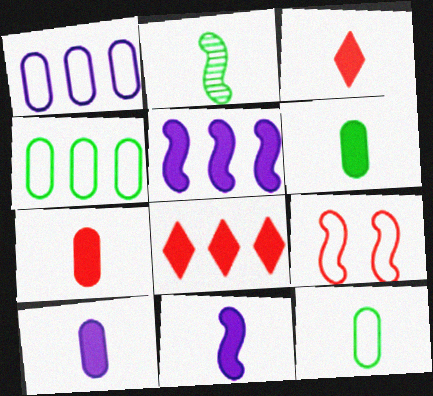[[2, 5, 9], 
[3, 6, 11], 
[6, 7, 10]]